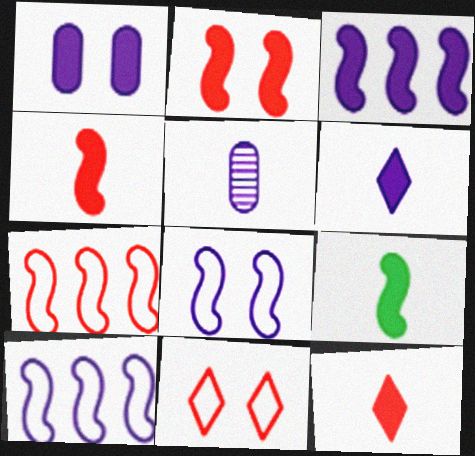[[1, 3, 6], 
[2, 3, 9]]